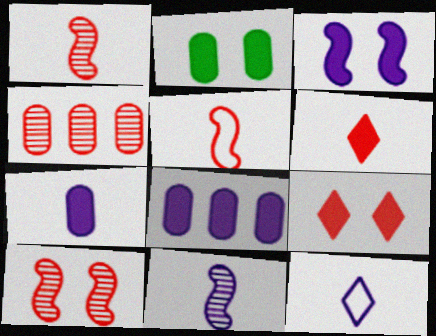[[2, 3, 9], 
[4, 5, 9], 
[7, 11, 12]]